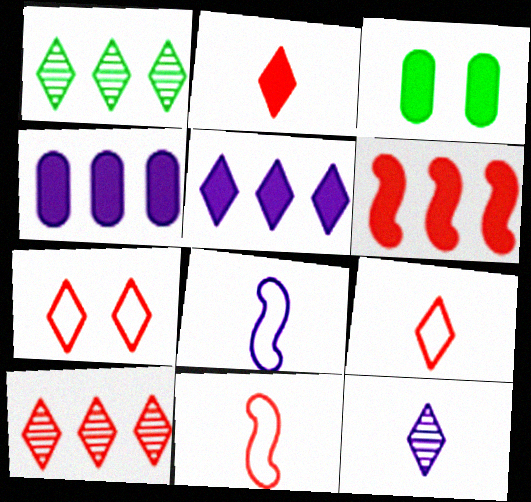[[2, 7, 10], 
[3, 8, 10]]